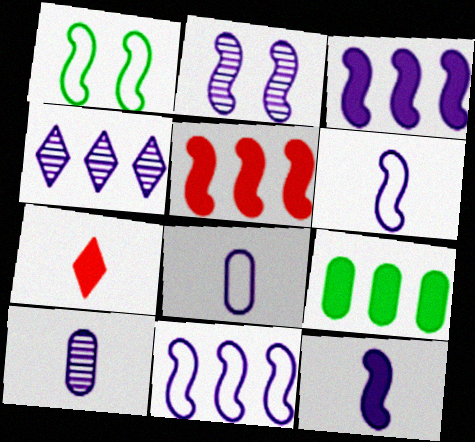[[2, 3, 6], 
[2, 4, 10], 
[2, 11, 12]]